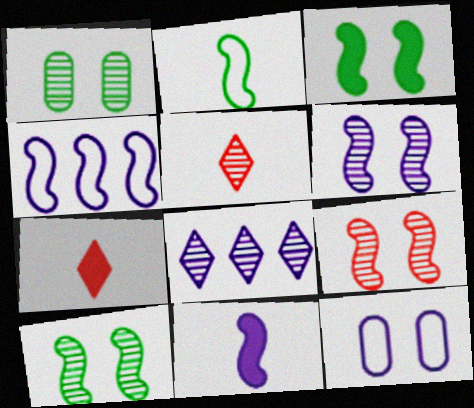[[1, 4, 7], 
[4, 6, 11], 
[6, 9, 10], 
[8, 11, 12]]